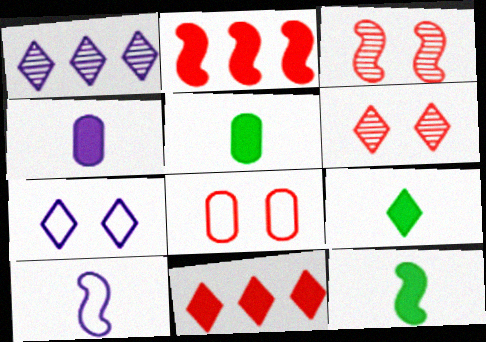[[1, 8, 12], 
[5, 9, 12]]